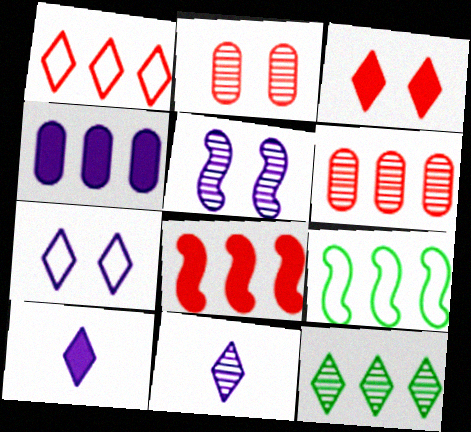[[1, 6, 8], 
[2, 9, 10]]